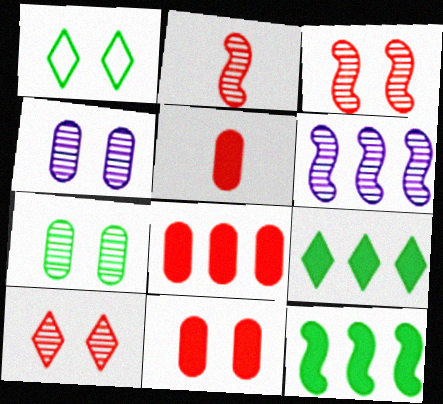[[1, 5, 6], 
[5, 8, 11]]